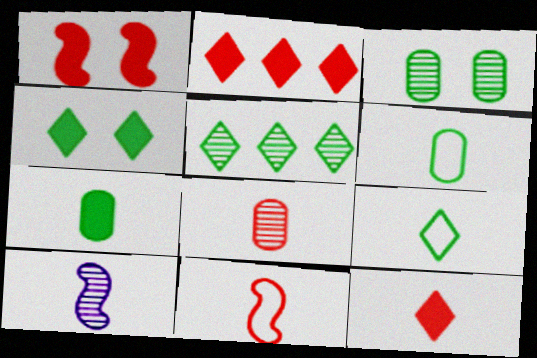[[4, 5, 9], 
[6, 10, 12], 
[8, 11, 12]]